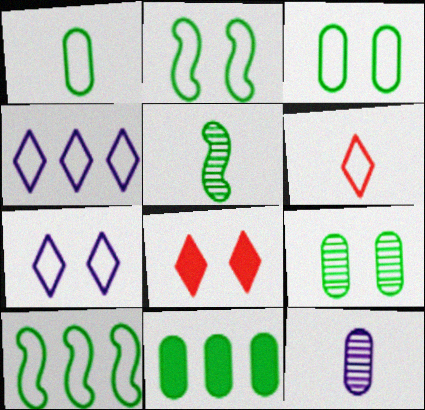[[1, 9, 11], 
[8, 10, 12]]